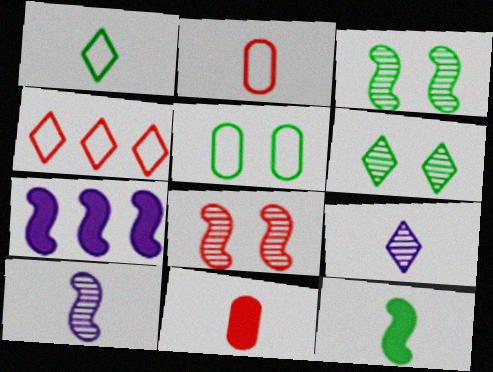[[1, 10, 11], 
[2, 6, 7], 
[2, 9, 12], 
[4, 8, 11]]